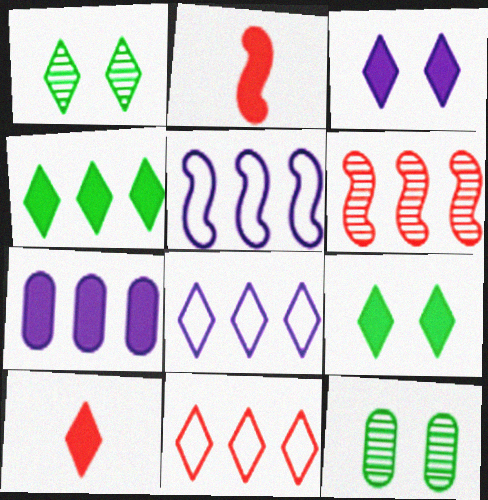[[1, 8, 10], 
[2, 7, 9], 
[2, 8, 12], 
[3, 4, 10], 
[5, 10, 12]]